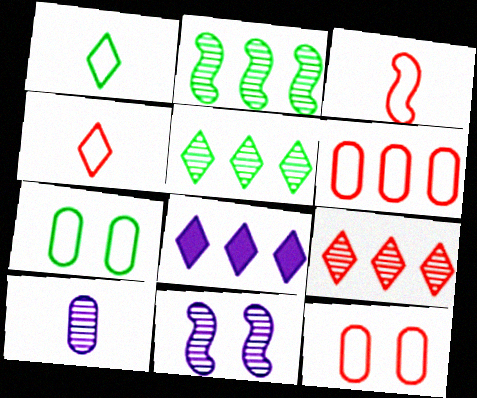[[2, 6, 8]]